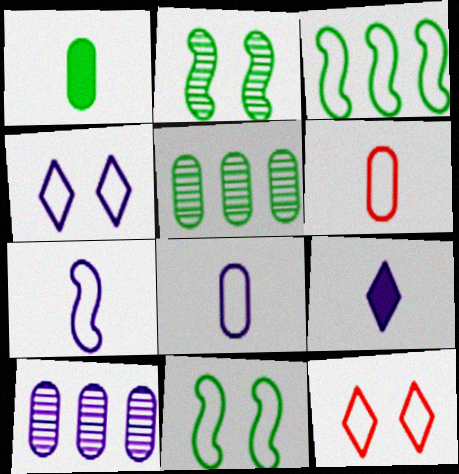[[3, 4, 6], 
[3, 8, 12]]